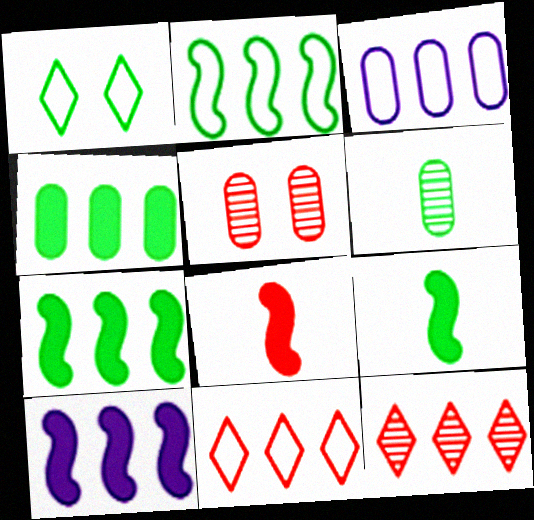[[1, 6, 7], 
[2, 3, 11], 
[3, 7, 12], 
[5, 8, 11]]